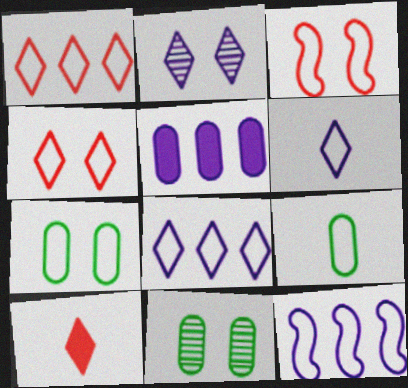[[3, 8, 9], 
[4, 9, 12], 
[10, 11, 12]]